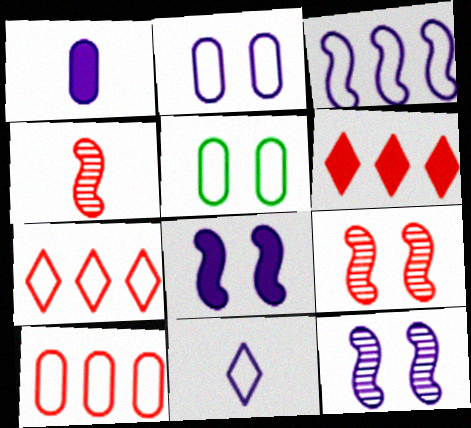[[2, 3, 11]]